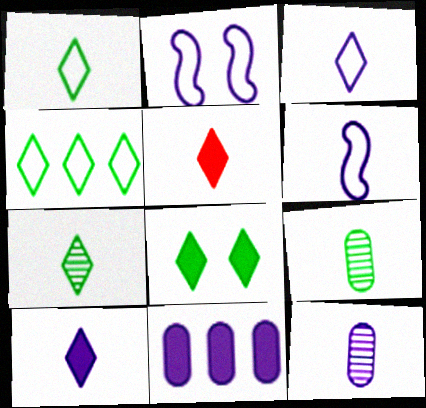[[3, 5, 7], 
[4, 7, 8], 
[5, 6, 9], 
[6, 10, 12]]